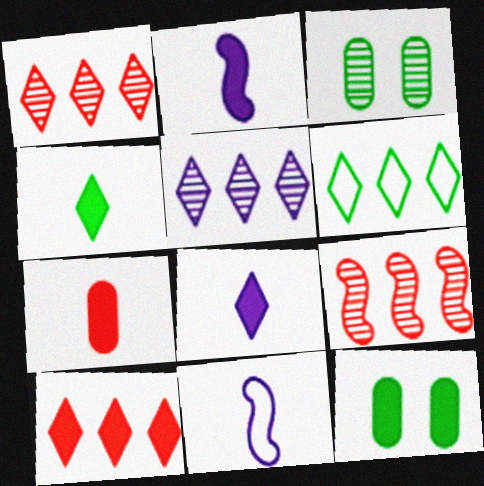[[1, 11, 12], 
[2, 4, 7], 
[2, 10, 12], 
[3, 10, 11], 
[5, 6, 10]]